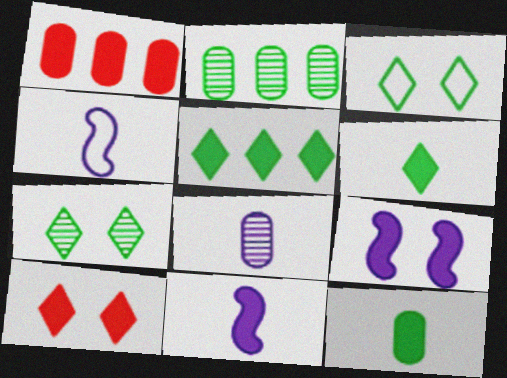[[1, 4, 7], 
[1, 6, 9], 
[2, 4, 10]]